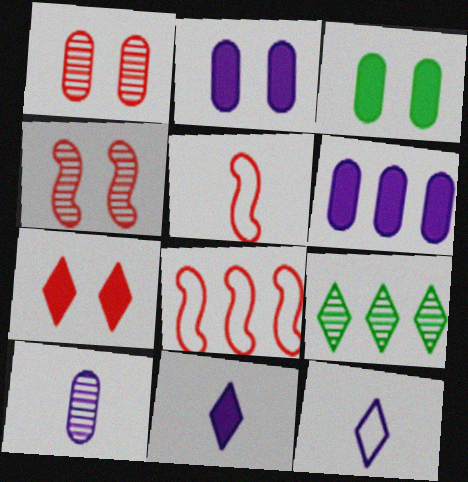[[2, 5, 9], 
[4, 9, 10], 
[6, 8, 9], 
[7, 9, 12]]